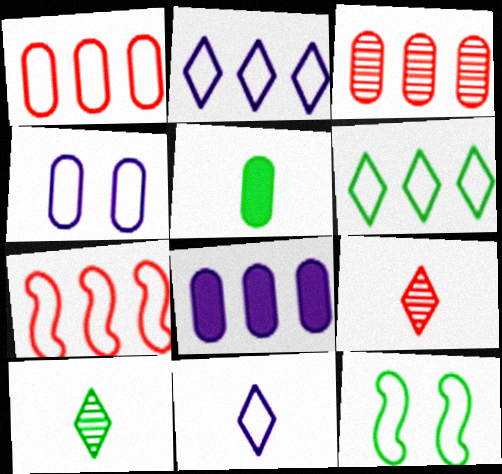[[1, 11, 12], 
[3, 4, 5], 
[8, 9, 12]]